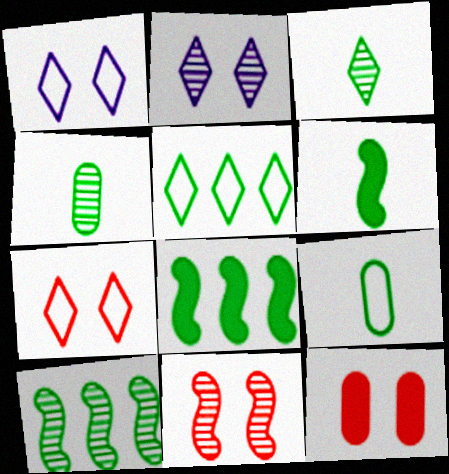[[3, 6, 9], 
[7, 11, 12]]